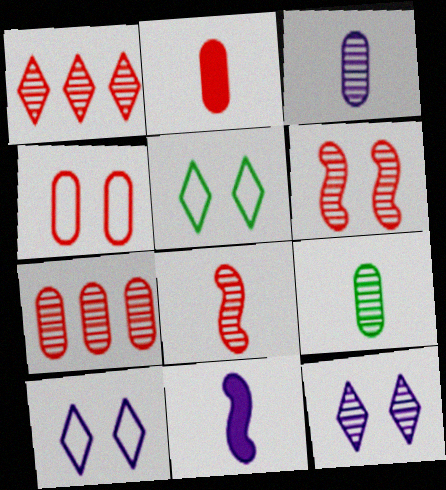[[2, 4, 7], 
[5, 7, 11]]